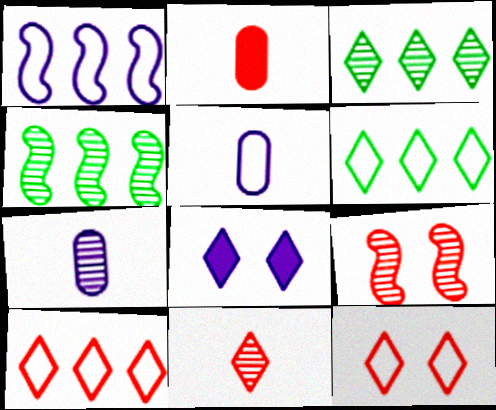[[1, 7, 8], 
[2, 9, 10], 
[3, 7, 9], 
[6, 8, 11]]